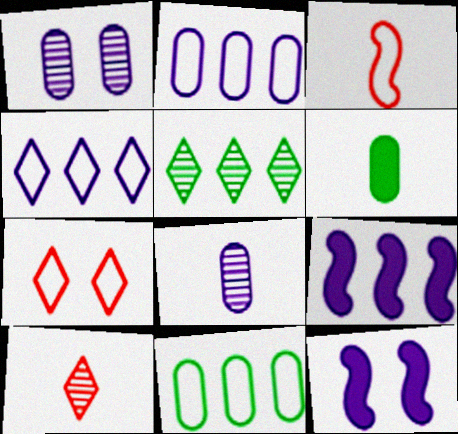[[4, 8, 12], 
[10, 11, 12]]